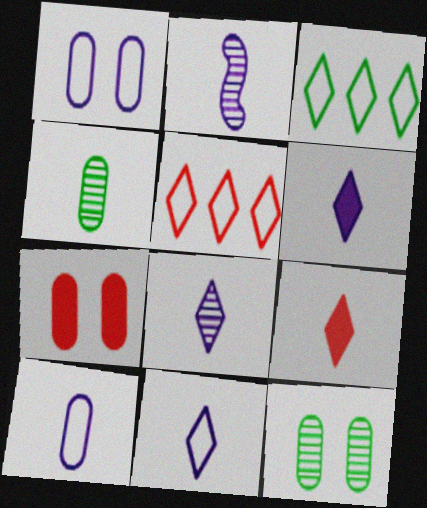[[1, 7, 12], 
[2, 3, 7], 
[2, 6, 10], 
[6, 8, 11]]